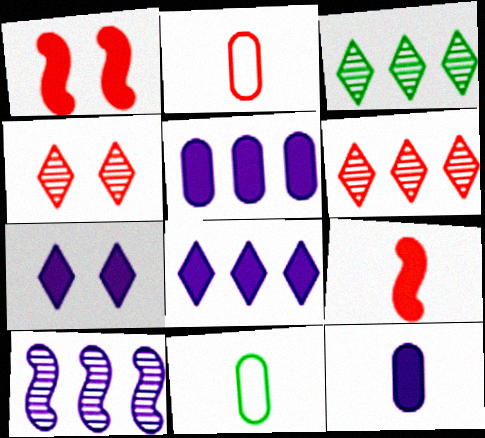[[1, 2, 6]]